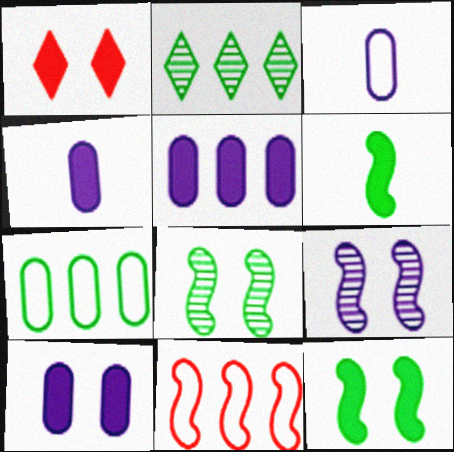[[1, 5, 6], 
[1, 10, 12], 
[2, 5, 11], 
[4, 5, 10], 
[6, 9, 11]]